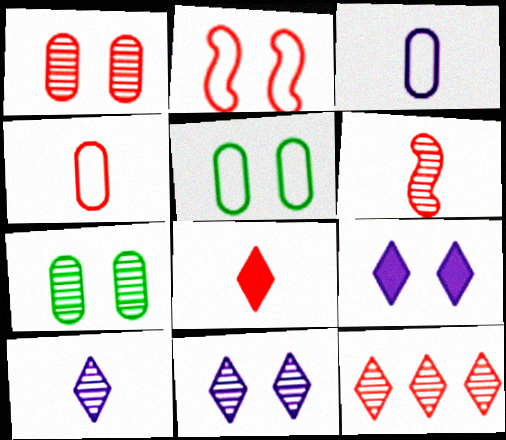[[1, 6, 12], 
[2, 7, 9], 
[4, 6, 8]]